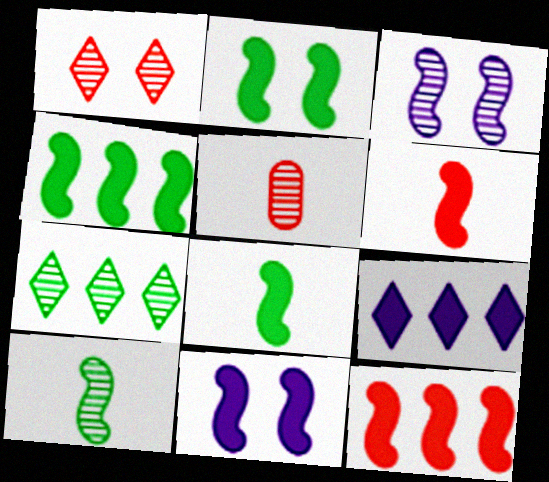[[2, 4, 8], 
[3, 5, 7], 
[4, 6, 11], 
[8, 11, 12]]